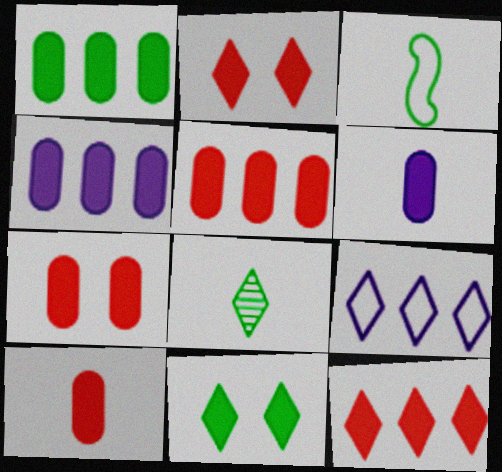[[1, 4, 5], 
[1, 6, 7], 
[2, 8, 9], 
[5, 7, 10]]